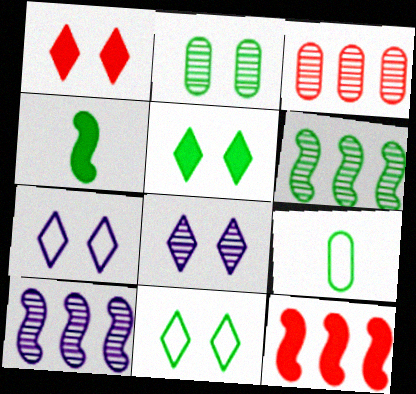[[1, 8, 11], 
[1, 9, 10], 
[3, 4, 7], 
[5, 6, 9], 
[8, 9, 12]]